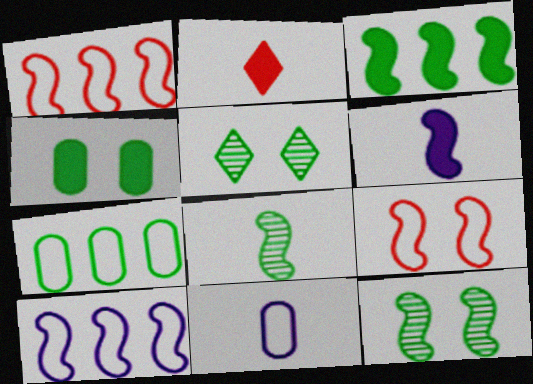[[1, 6, 12], 
[2, 8, 11]]